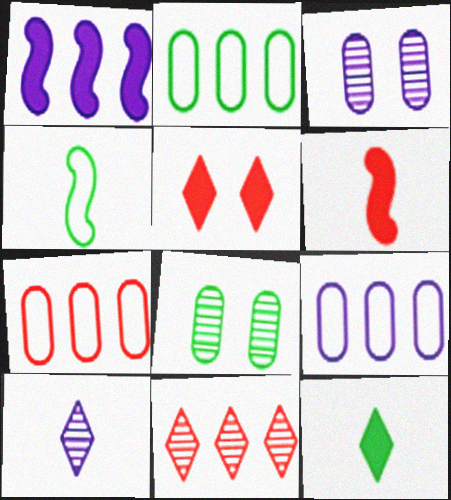[[1, 2, 11], 
[2, 7, 9]]